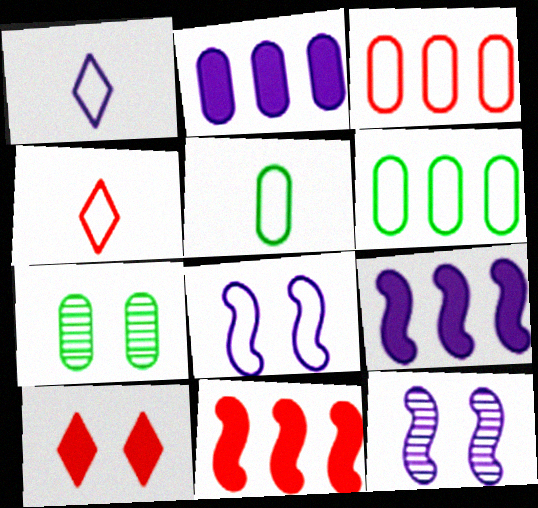[[1, 2, 12], 
[1, 7, 11], 
[4, 6, 8], 
[4, 7, 9], 
[7, 8, 10]]